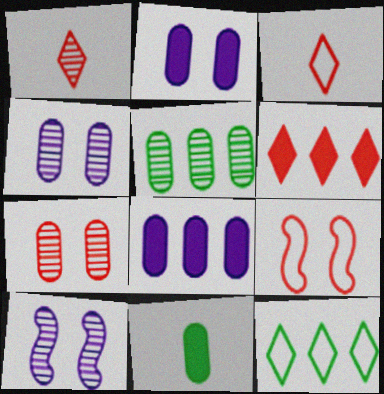[[1, 5, 10]]